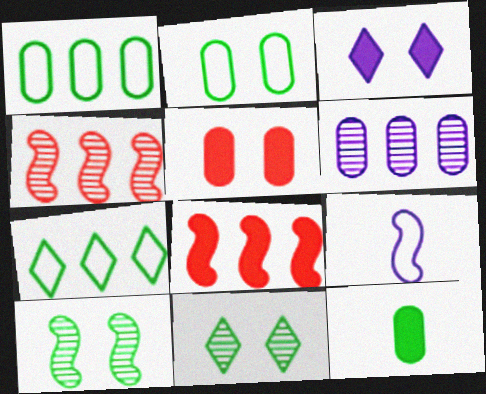[[3, 6, 9], 
[3, 8, 12], 
[6, 7, 8], 
[7, 10, 12], 
[8, 9, 10]]